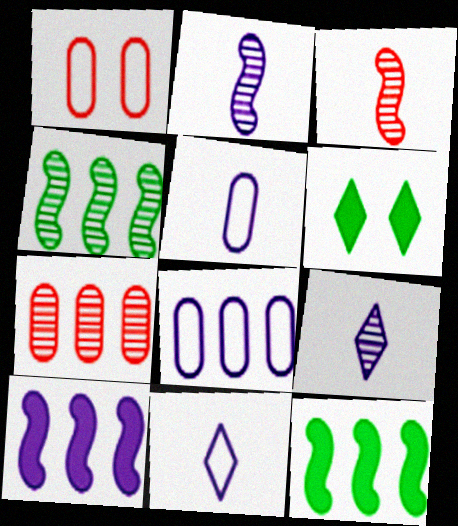[[1, 9, 12], 
[3, 6, 8]]